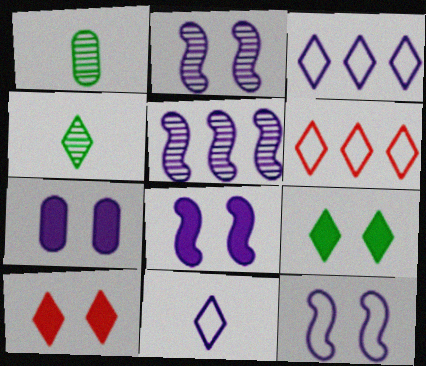[[1, 6, 8], 
[2, 8, 12], 
[3, 4, 10], 
[5, 7, 11]]